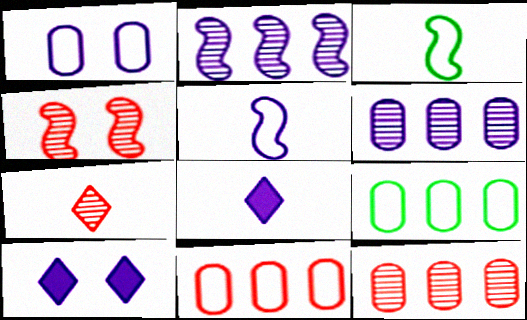[[1, 2, 8], 
[3, 10, 12], 
[4, 7, 12], 
[4, 8, 9], 
[5, 6, 10]]